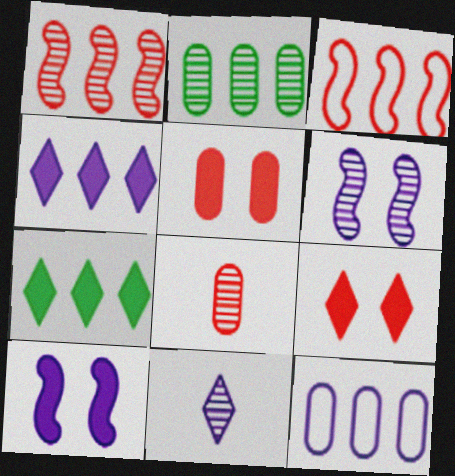[[1, 7, 12], 
[2, 3, 4], 
[3, 8, 9], 
[10, 11, 12]]